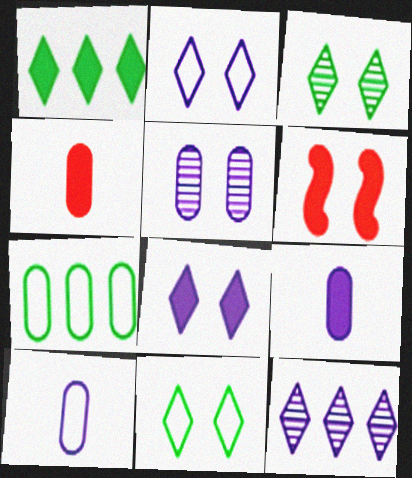[[1, 6, 9], 
[4, 5, 7], 
[5, 6, 11]]